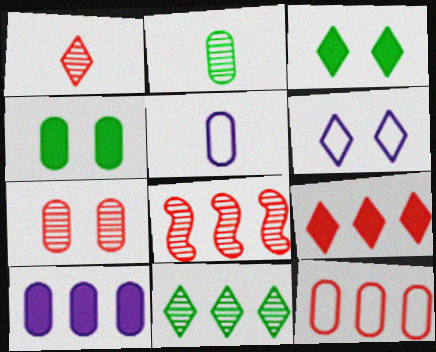[[1, 7, 8], 
[3, 5, 8], 
[8, 9, 12]]